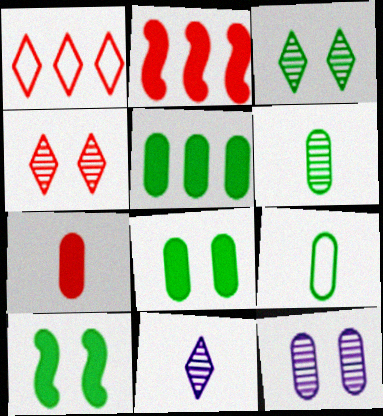[]